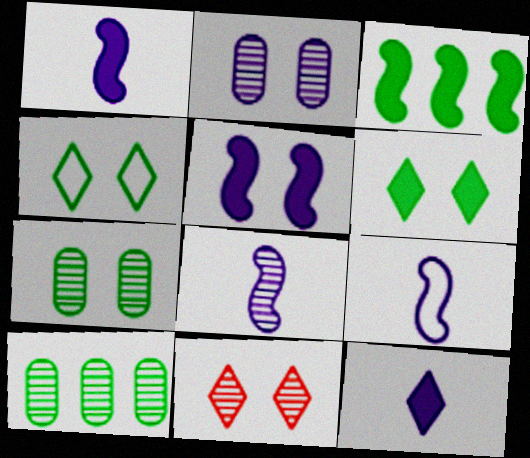[[1, 8, 9], 
[8, 10, 11]]